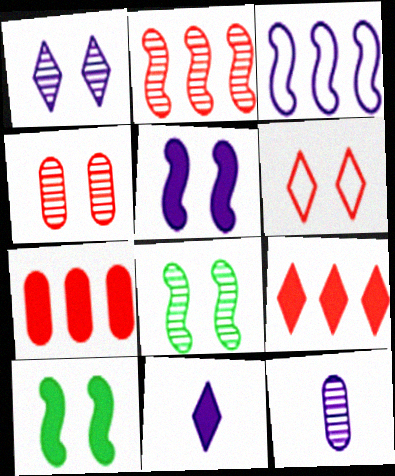[[1, 4, 8], 
[7, 10, 11]]